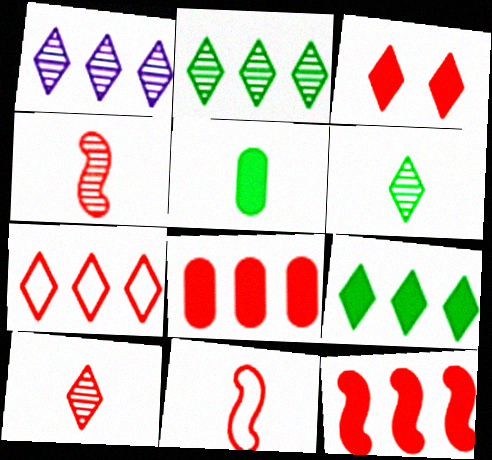[[1, 7, 9], 
[3, 7, 10]]